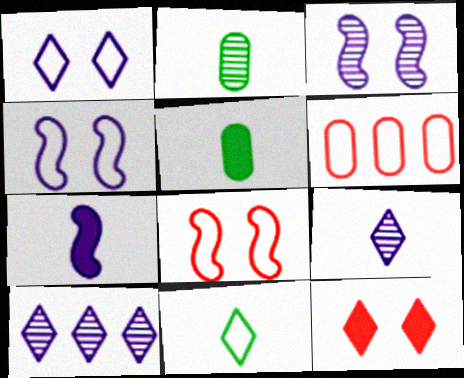[[4, 6, 11], 
[5, 8, 10], 
[10, 11, 12]]